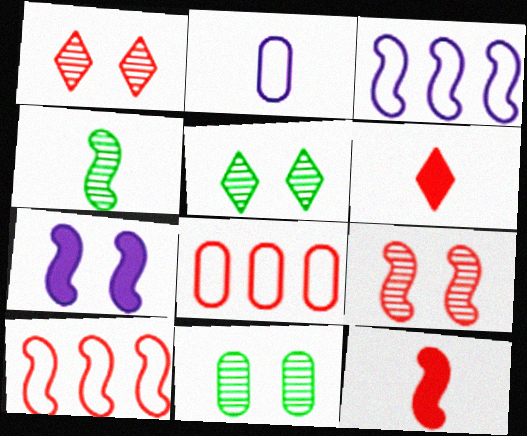[[1, 8, 12], 
[2, 4, 6], 
[3, 6, 11], 
[4, 7, 10], 
[6, 8, 9], 
[9, 10, 12]]